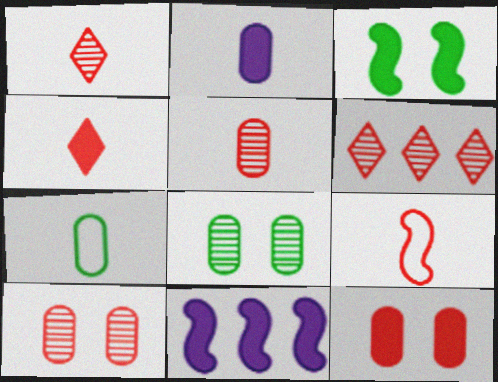[[2, 5, 7], 
[4, 5, 9], 
[6, 9, 12]]